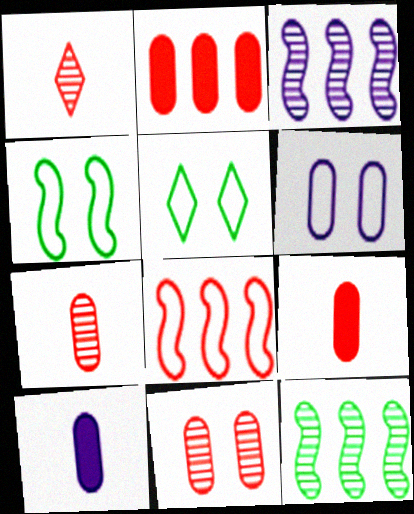[[3, 5, 9]]